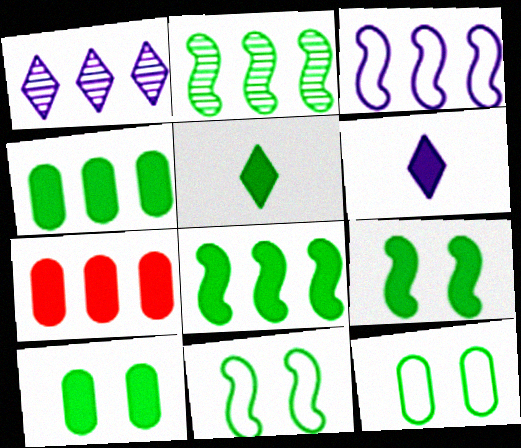[[2, 5, 12], 
[4, 5, 9], 
[5, 8, 10], 
[6, 7, 9]]